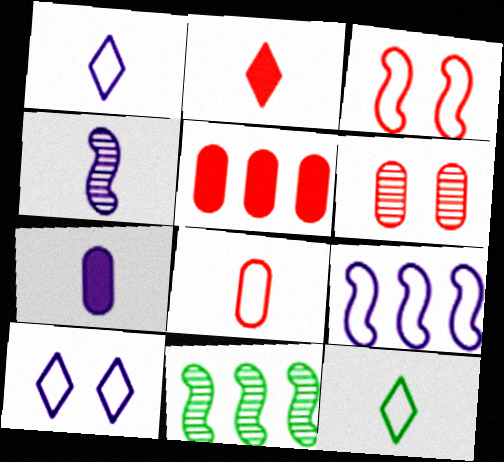[[1, 4, 7], 
[5, 6, 8]]